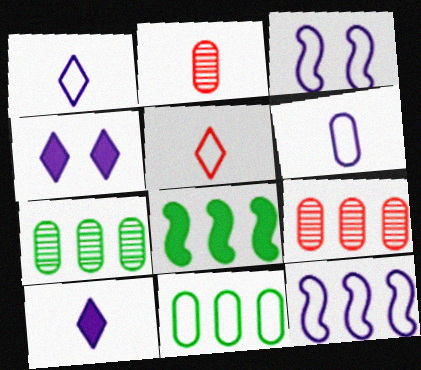[[3, 5, 11]]